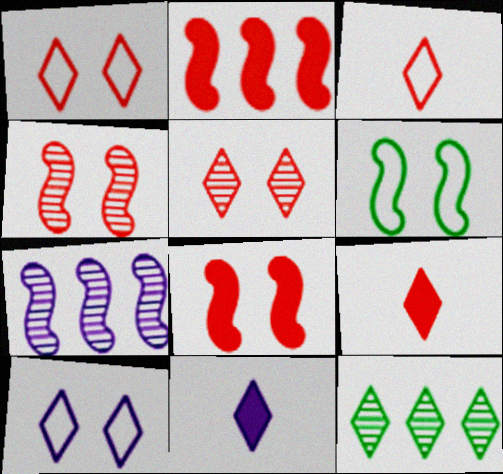[[1, 11, 12], 
[9, 10, 12]]